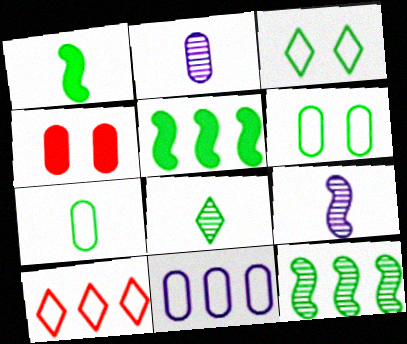[[1, 7, 8], 
[5, 6, 8]]